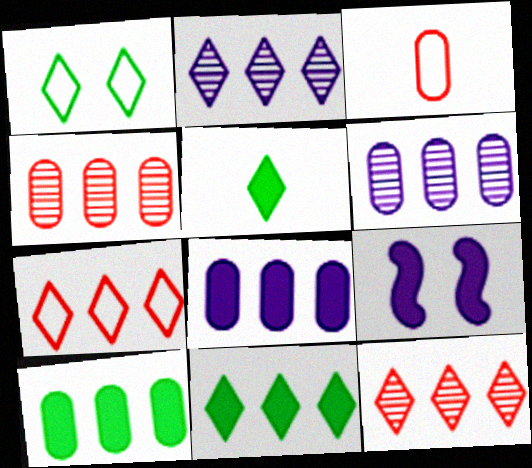[[2, 7, 11]]